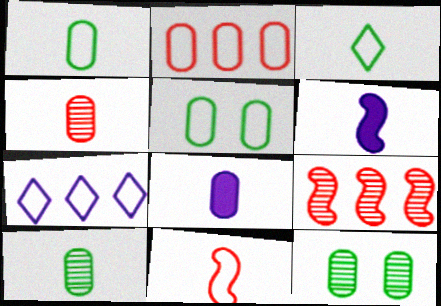[[1, 4, 8], 
[2, 8, 12], 
[3, 4, 6], 
[5, 7, 11]]